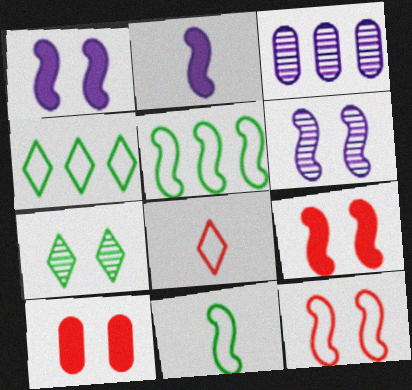[]